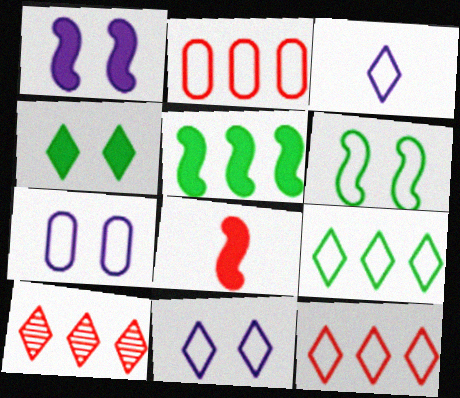[[1, 5, 8], 
[2, 3, 6], 
[3, 4, 10]]